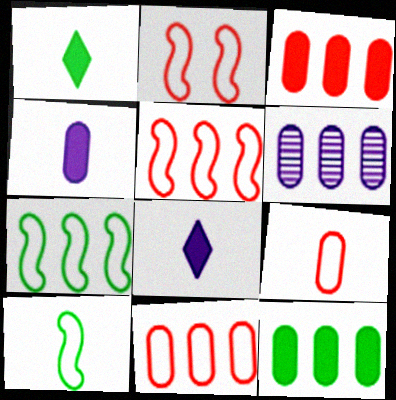[[1, 2, 6], 
[6, 11, 12]]